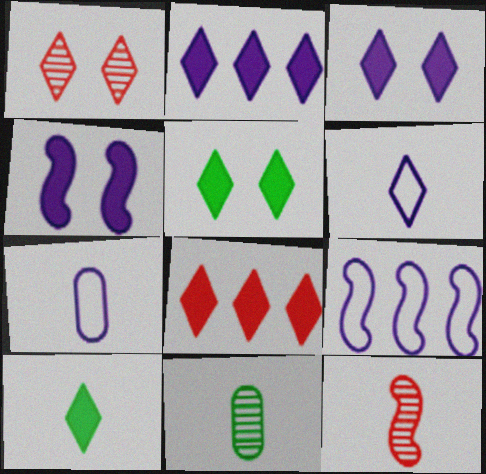[[3, 8, 10], 
[7, 10, 12]]